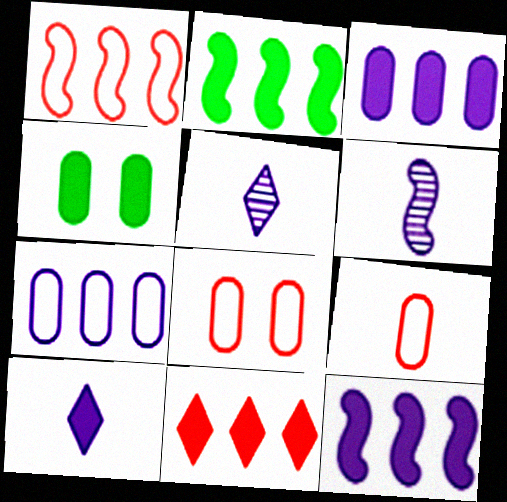[[1, 4, 5], 
[2, 3, 11], 
[2, 5, 8]]